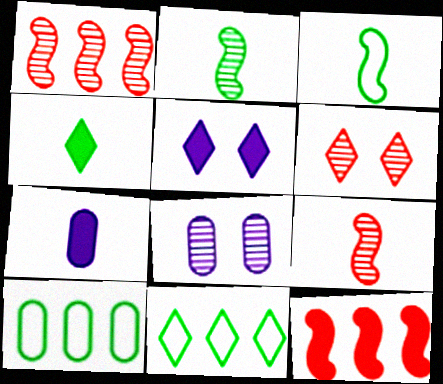[[5, 9, 10]]